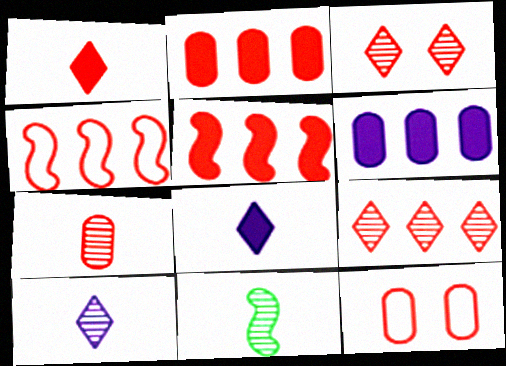[[2, 4, 9], 
[2, 7, 12], 
[7, 10, 11]]